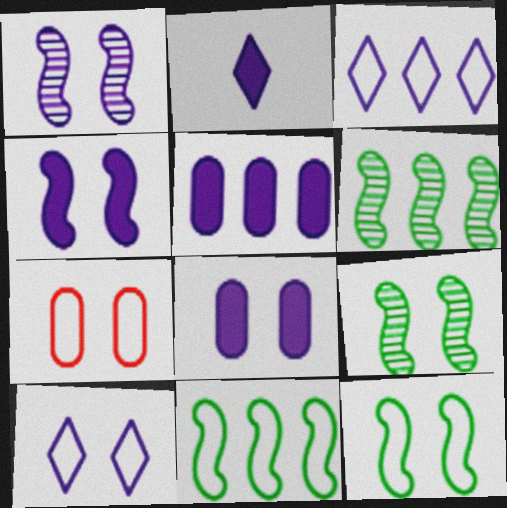[[1, 8, 10], 
[2, 4, 5], 
[2, 6, 7], 
[7, 10, 12]]